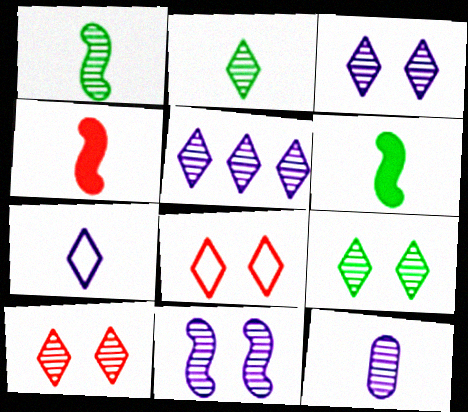[[2, 5, 10], 
[3, 9, 10], 
[5, 11, 12]]